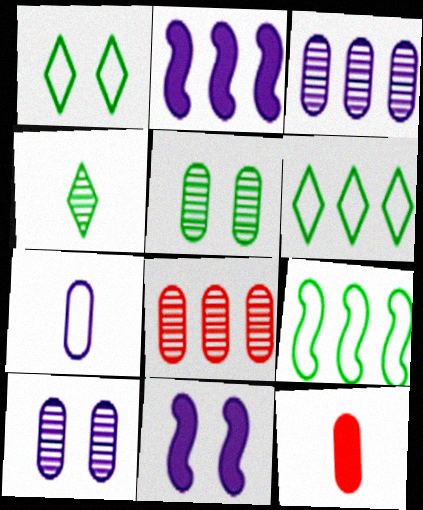[[2, 6, 8]]